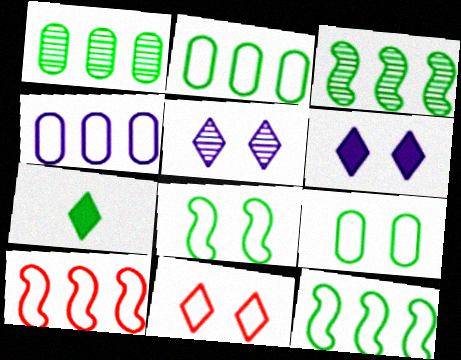[[1, 7, 8], 
[3, 7, 9]]